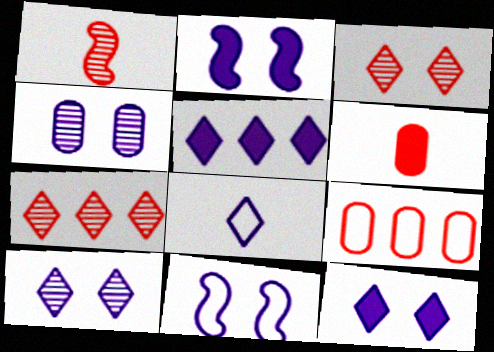[[4, 11, 12], 
[5, 8, 10]]